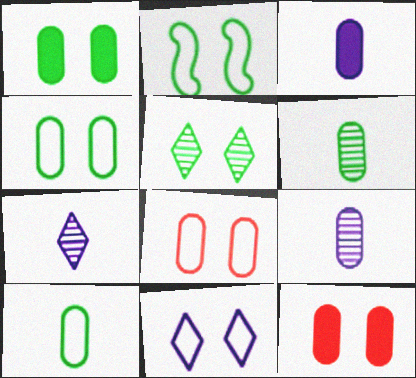[[1, 2, 5], 
[2, 8, 11]]